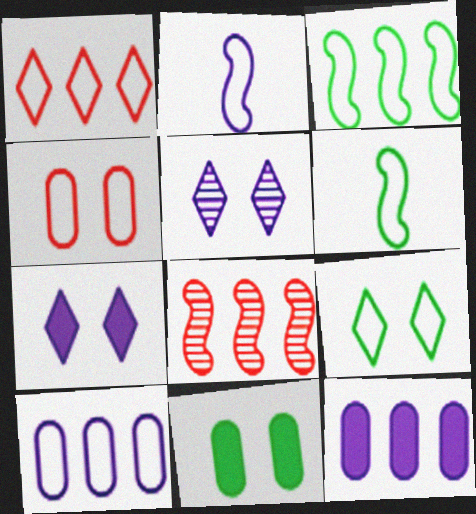[[1, 3, 10], 
[2, 5, 12]]